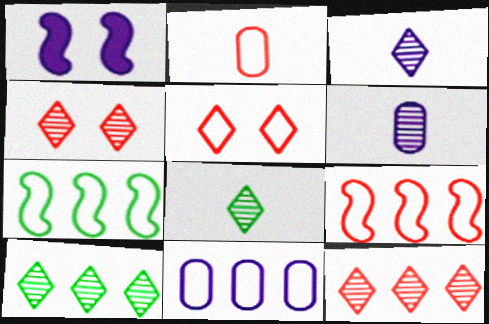[[1, 2, 10], 
[1, 3, 11], 
[2, 5, 9], 
[3, 4, 10]]